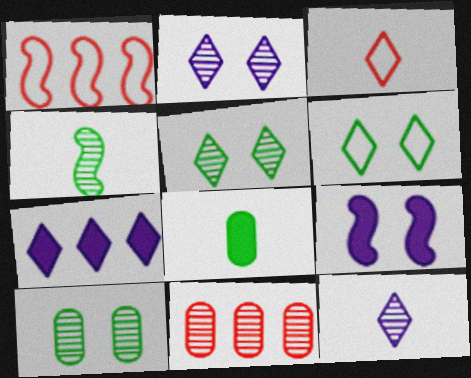[[1, 2, 8], 
[1, 4, 9], 
[2, 4, 11], 
[3, 5, 7]]